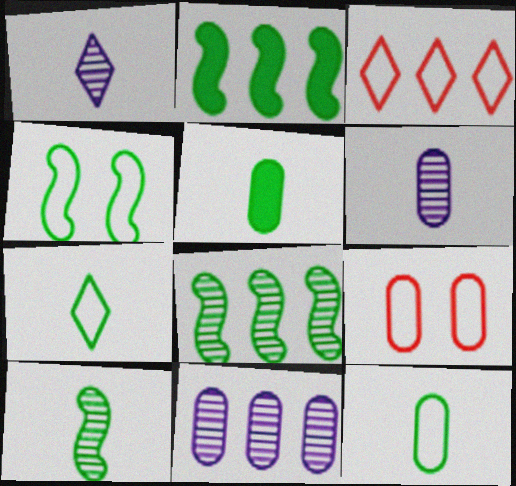[[1, 2, 9], 
[2, 3, 11], 
[2, 4, 10], 
[5, 7, 10], 
[5, 9, 11]]